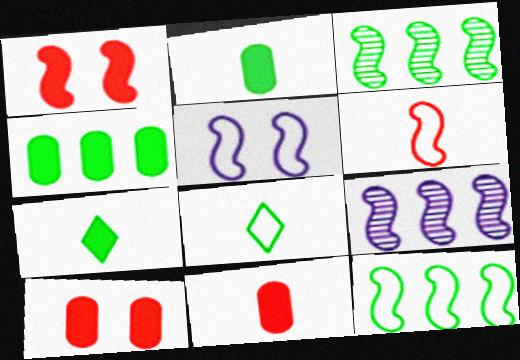[[5, 6, 12], 
[8, 9, 10]]